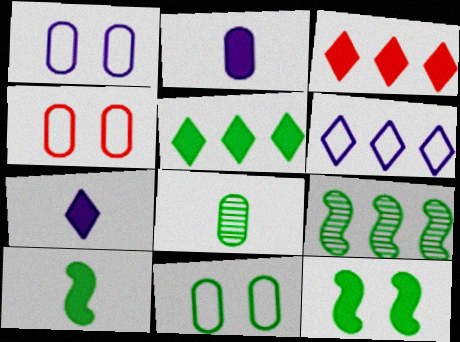[[1, 4, 11], 
[2, 3, 12], 
[4, 7, 9]]